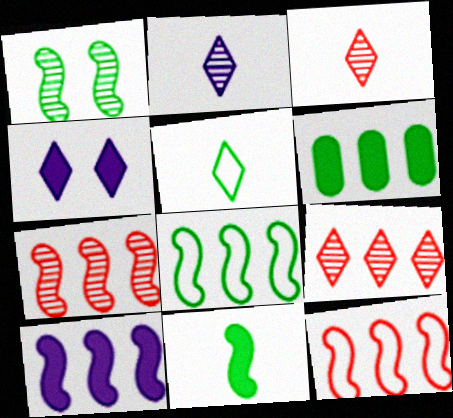[[1, 5, 6], 
[1, 8, 11], 
[4, 5, 9], 
[7, 8, 10]]